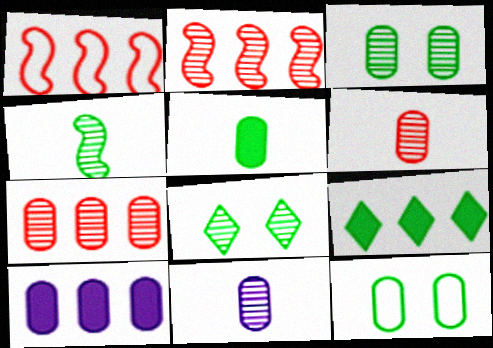[[2, 8, 11], 
[3, 7, 11], 
[4, 9, 12], 
[6, 10, 12]]